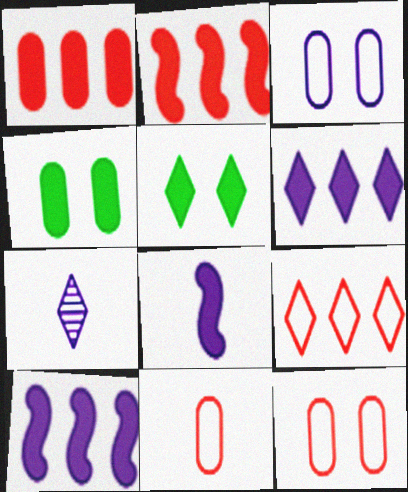[[1, 5, 8], 
[3, 7, 10], 
[5, 7, 9]]